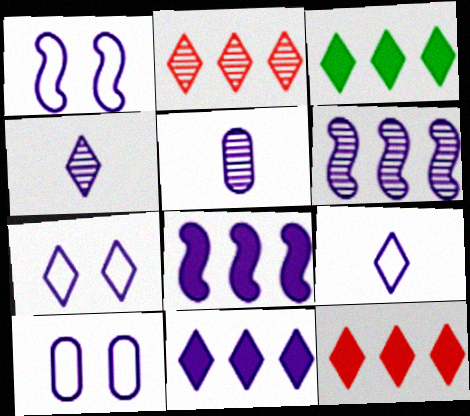[[1, 5, 11], 
[1, 7, 10], 
[3, 11, 12], 
[4, 7, 11], 
[4, 8, 10], 
[5, 7, 8]]